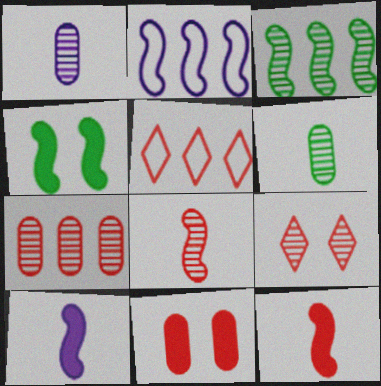[[1, 3, 9], 
[1, 4, 5], 
[2, 4, 8], 
[5, 8, 11], 
[7, 8, 9]]